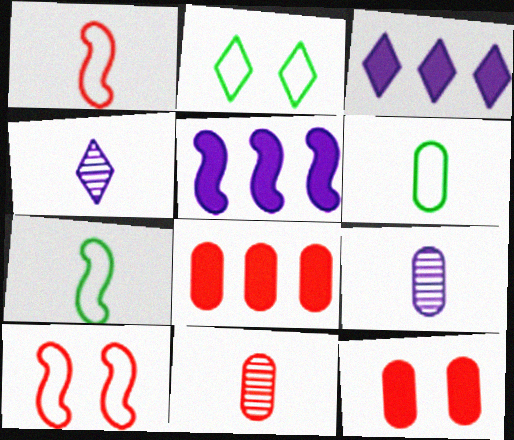[[2, 5, 11]]